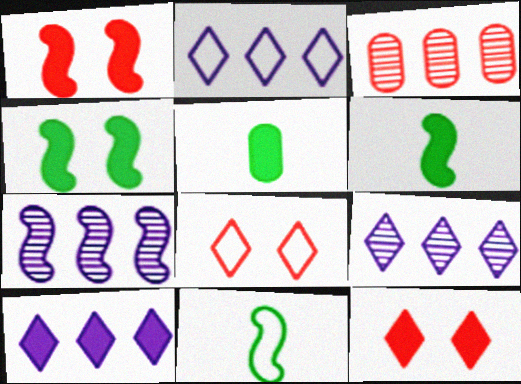[[1, 5, 10], 
[1, 7, 11], 
[2, 9, 10], 
[5, 7, 8]]